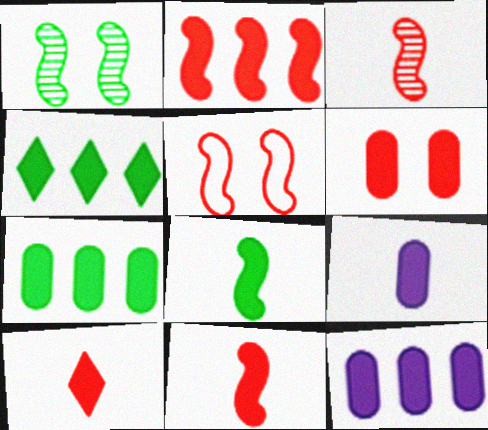[[2, 3, 5], 
[2, 4, 12], 
[2, 6, 10], 
[6, 7, 9], 
[8, 9, 10]]